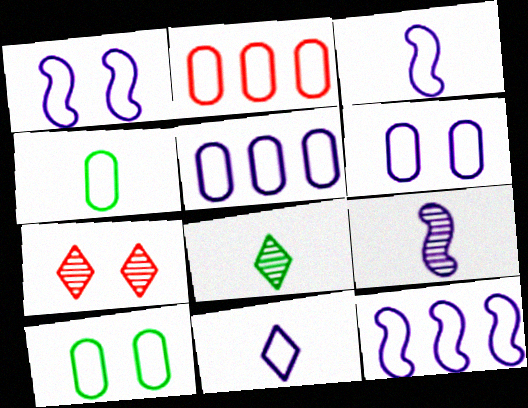[[1, 3, 12], 
[1, 5, 11], 
[2, 4, 6], 
[6, 11, 12]]